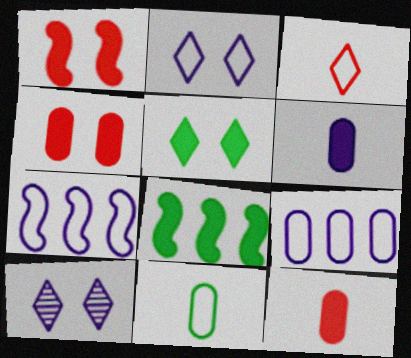[[6, 7, 10]]